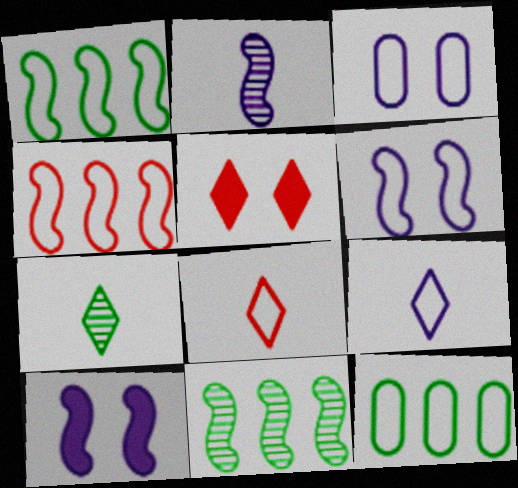[[1, 3, 8], 
[2, 5, 12], 
[6, 8, 12]]